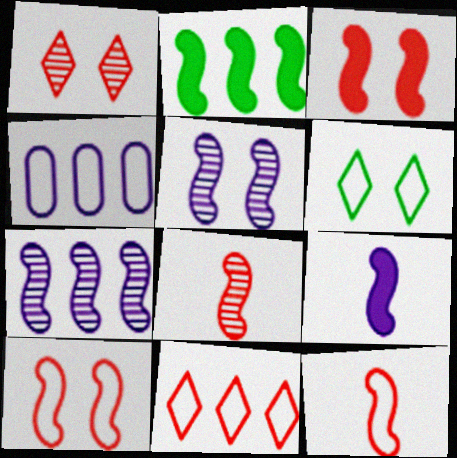[[2, 3, 9], 
[2, 5, 12], 
[4, 6, 12]]